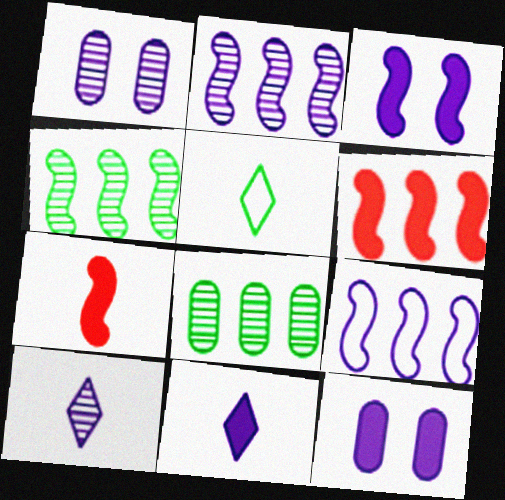[[1, 2, 10], 
[1, 5, 6], 
[1, 9, 11], 
[4, 6, 9], 
[9, 10, 12]]